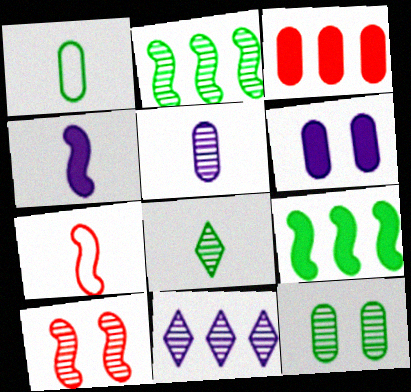[[2, 8, 12]]